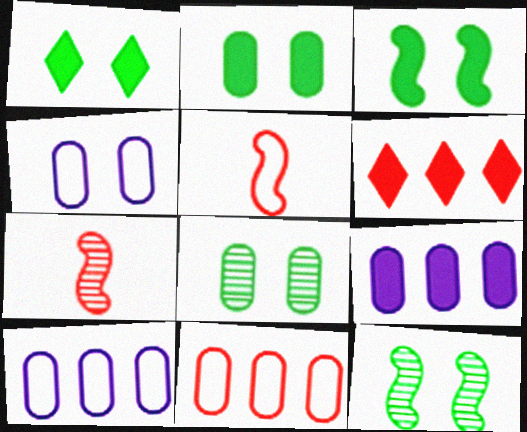[[1, 2, 3], 
[1, 7, 10]]